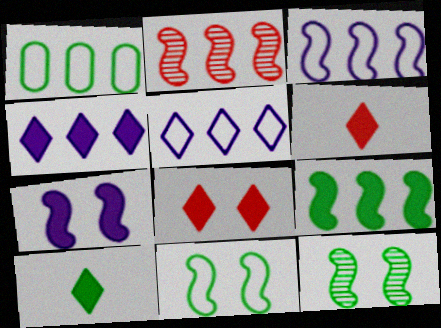[[1, 2, 4], 
[1, 10, 12], 
[2, 3, 9], 
[4, 8, 10]]